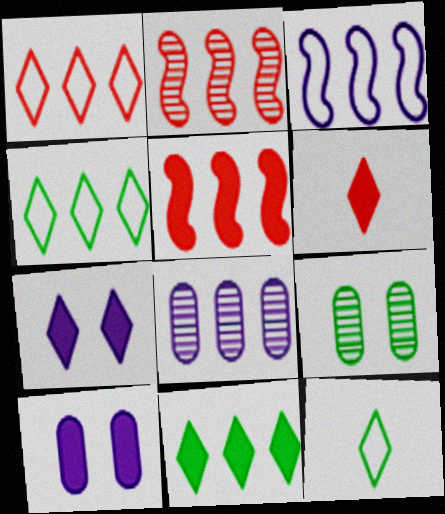[[2, 10, 12], 
[3, 6, 9], 
[4, 5, 8], 
[6, 7, 11]]